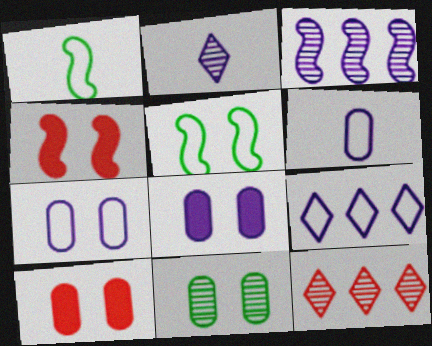[[1, 3, 4], 
[1, 8, 12], 
[7, 10, 11]]